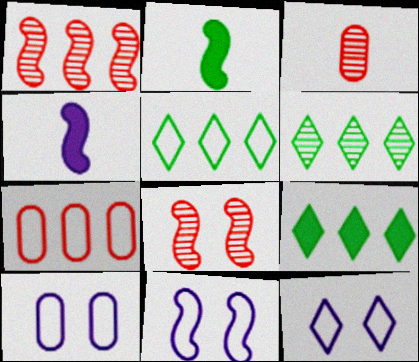[[1, 2, 11], 
[3, 9, 11], 
[5, 6, 9], 
[10, 11, 12]]